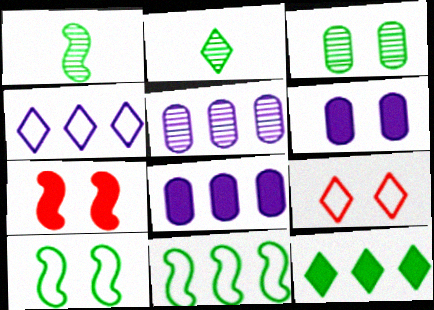[[1, 8, 9]]